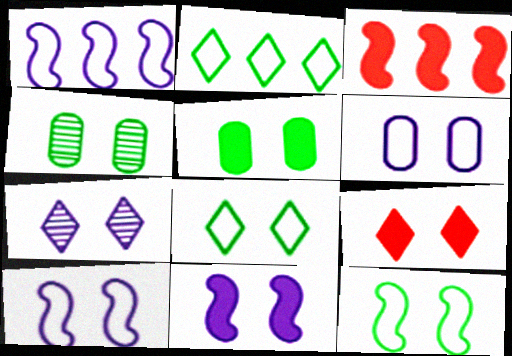[[4, 9, 10], 
[5, 9, 11], 
[6, 7, 11], 
[7, 8, 9]]